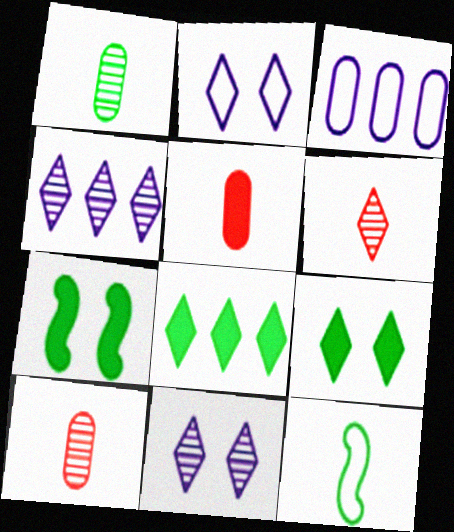[[2, 6, 8], 
[3, 6, 7]]